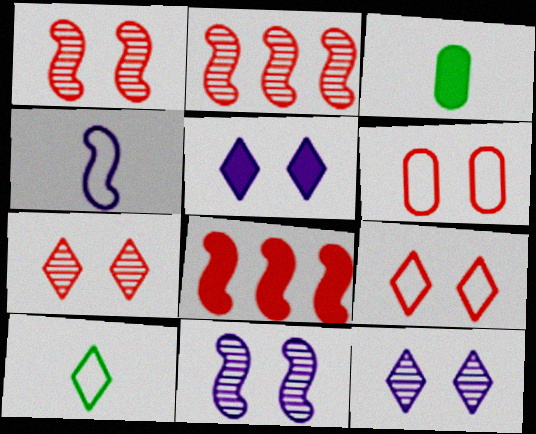[[3, 5, 8]]